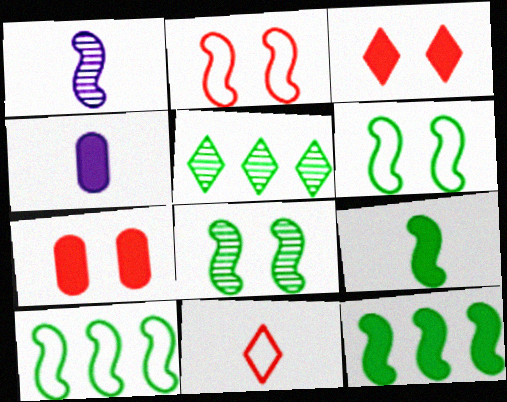[[1, 2, 12], 
[2, 4, 5], 
[3, 4, 12], 
[8, 9, 10]]